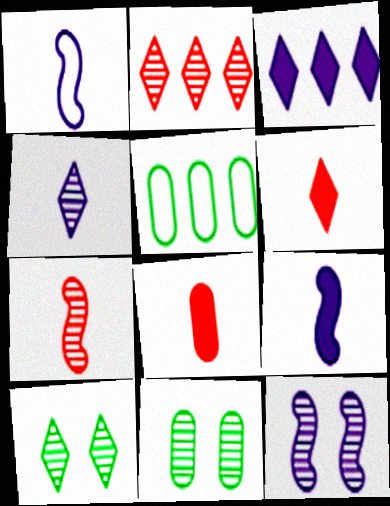[[2, 4, 10], 
[5, 6, 12]]